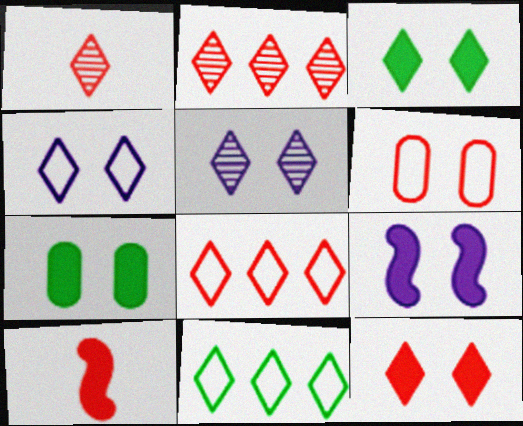[[1, 8, 12], 
[2, 6, 10], 
[7, 9, 12]]